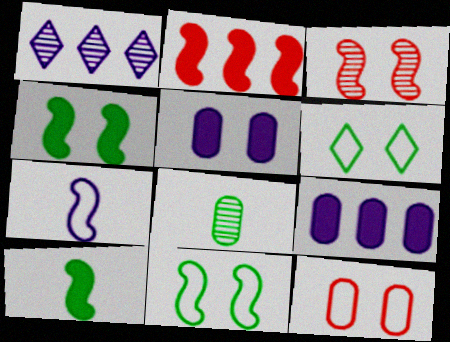[[1, 3, 8], 
[1, 5, 7], 
[1, 10, 12], 
[3, 5, 6], 
[8, 9, 12]]